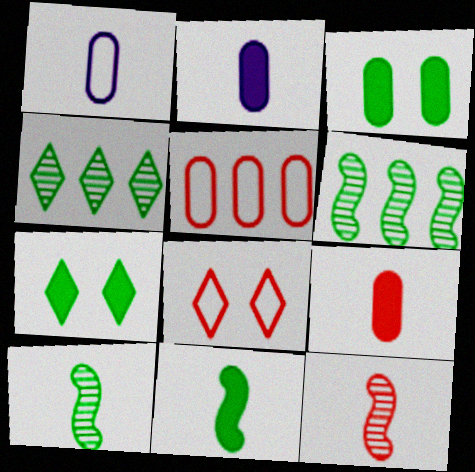[[2, 6, 8]]